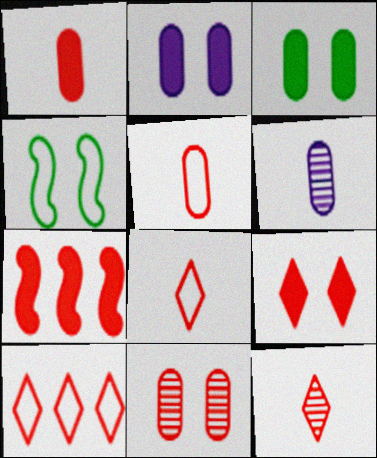[[1, 7, 9], 
[7, 8, 11], 
[9, 10, 12]]